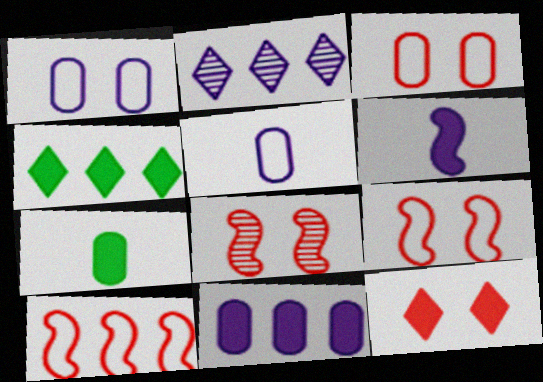[[1, 2, 6], 
[2, 7, 9], 
[3, 8, 12], 
[4, 5, 8]]